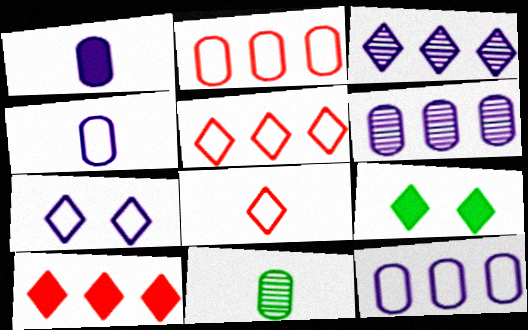[[3, 8, 9]]